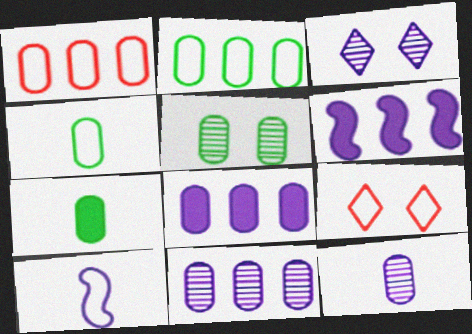[[2, 5, 7], 
[2, 9, 10], 
[3, 8, 10]]